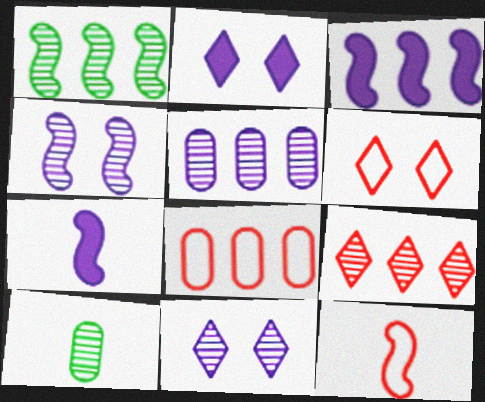[[1, 5, 9], 
[3, 6, 10], 
[4, 9, 10], 
[6, 8, 12]]